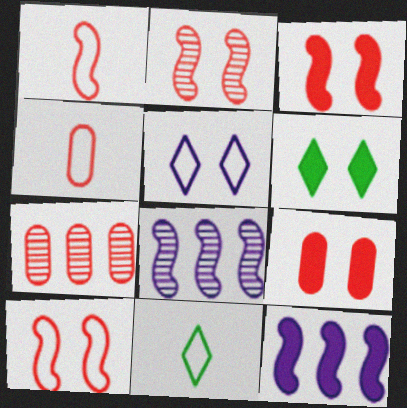[[2, 3, 10], 
[4, 6, 8], 
[4, 7, 9], 
[8, 9, 11]]